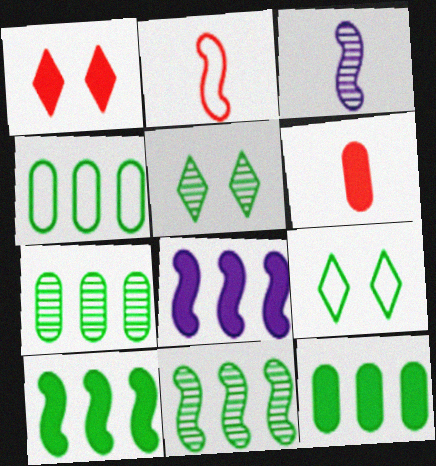[[1, 3, 4], 
[4, 7, 12]]